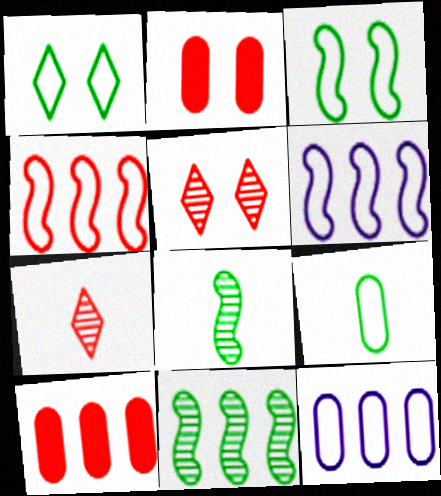[[2, 4, 7]]